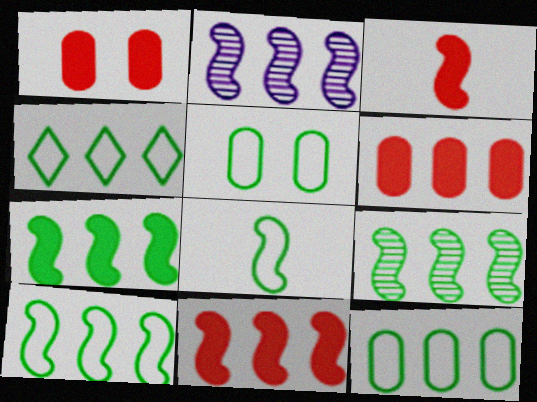[[2, 4, 6], 
[2, 10, 11], 
[4, 5, 8], 
[4, 10, 12], 
[7, 9, 10]]